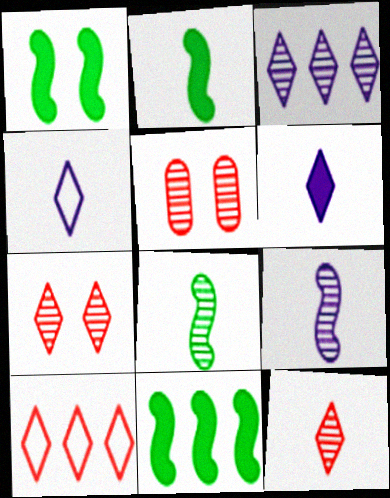[[1, 2, 11], 
[3, 5, 8], 
[4, 5, 11]]